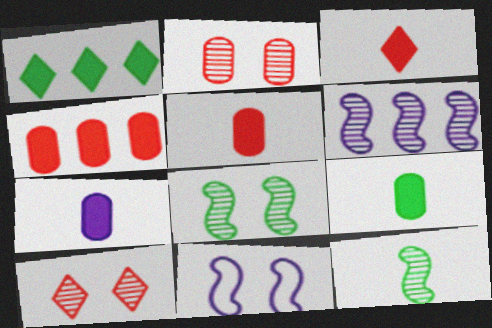[[5, 7, 9]]